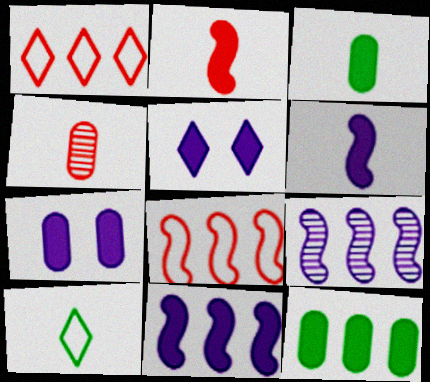[[1, 9, 12], 
[2, 5, 12], 
[4, 6, 10]]